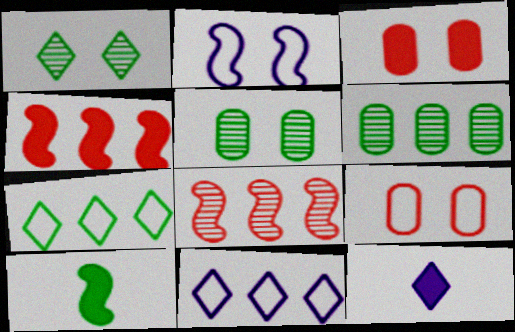[[1, 2, 3], 
[2, 8, 10], 
[4, 6, 11], 
[5, 7, 10]]